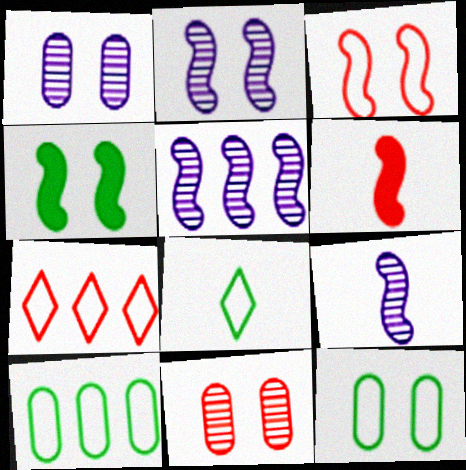[[2, 3, 4], 
[2, 5, 9], 
[6, 7, 11]]